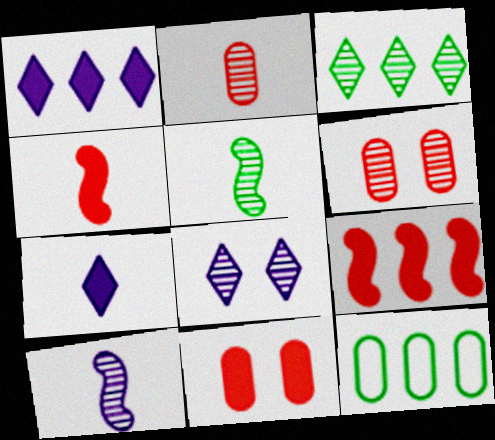[[3, 6, 10], 
[4, 8, 12]]